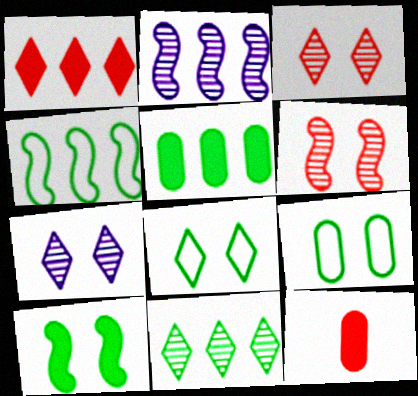[[2, 8, 12], 
[4, 5, 11], 
[4, 7, 12]]